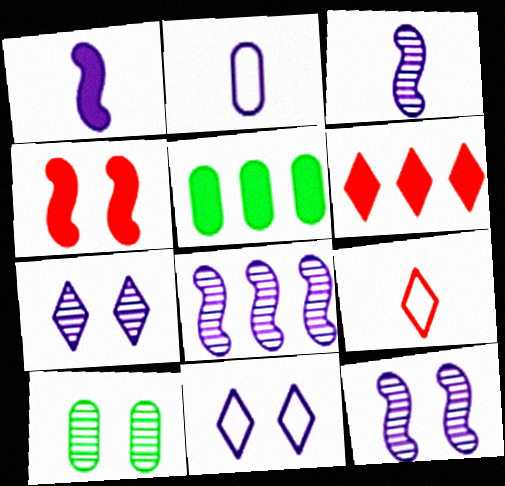[[3, 8, 12], 
[4, 10, 11], 
[5, 9, 12]]